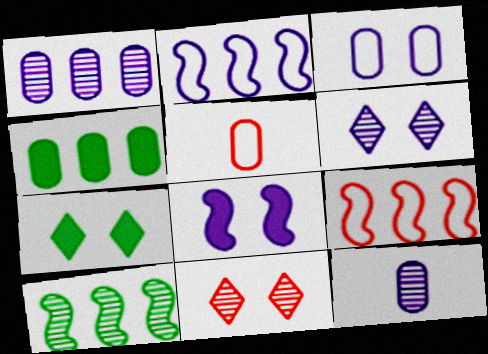[[3, 6, 8], 
[7, 9, 12], 
[10, 11, 12]]